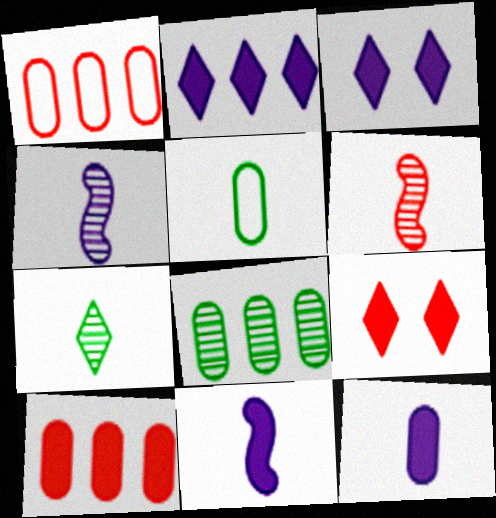[[1, 6, 9]]